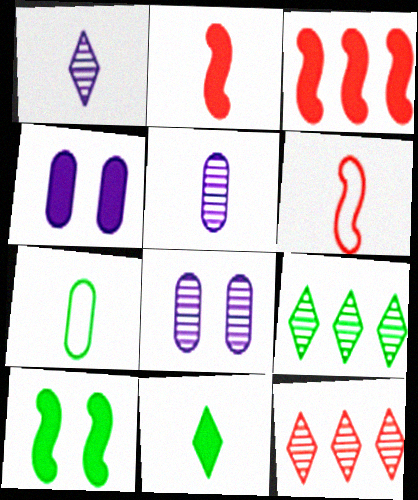[[1, 2, 7], 
[3, 4, 11], 
[4, 6, 9], 
[5, 6, 11], 
[7, 9, 10]]